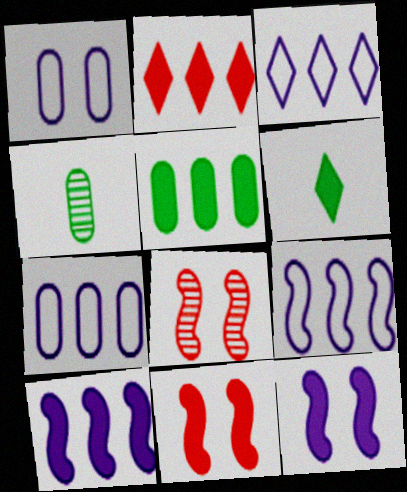[[2, 5, 10], 
[3, 4, 11], 
[3, 7, 9], 
[6, 7, 8]]